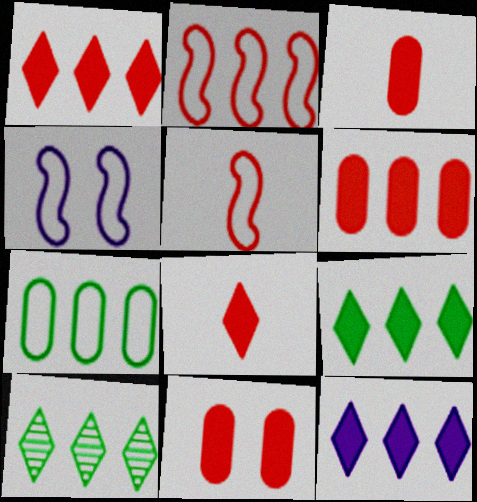[[1, 9, 12], 
[3, 4, 10], 
[3, 6, 11]]